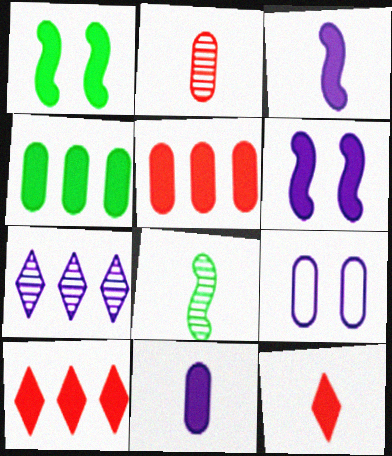[[1, 10, 11], 
[2, 4, 9], 
[3, 7, 9], 
[4, 6, 12], 
[8, 9, 10]]